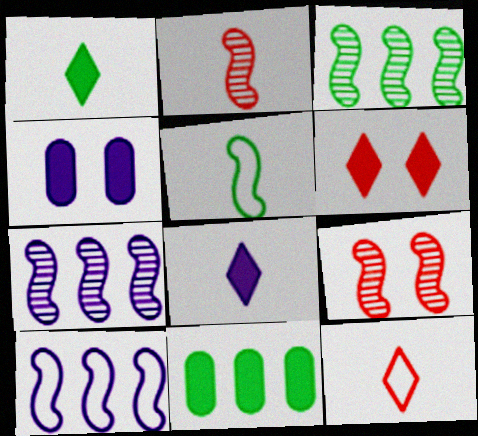[[3, 4, 12]]